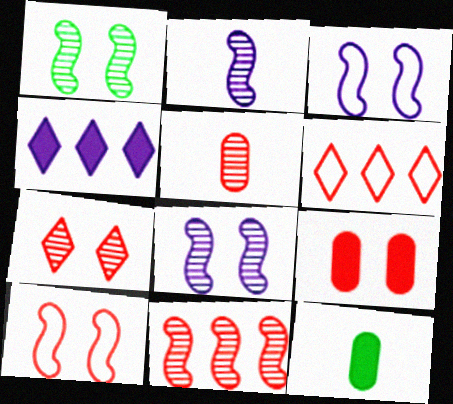[[1, 2, 11], 
[5, 7, 11], 
[6, 8, 12], 
[7, 9, 10]]